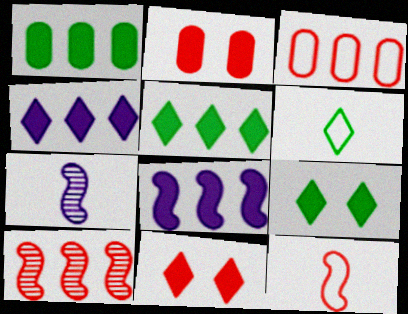[[3, 7, 9]]